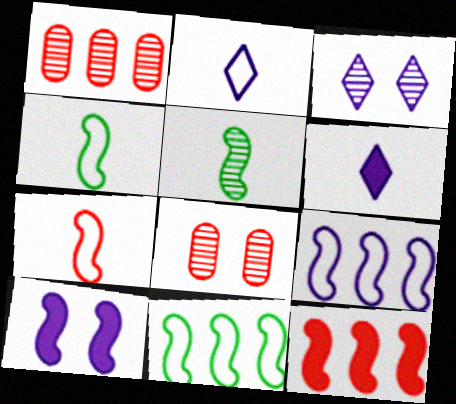[[1, 3, 5], 
[6, 8, 11]]